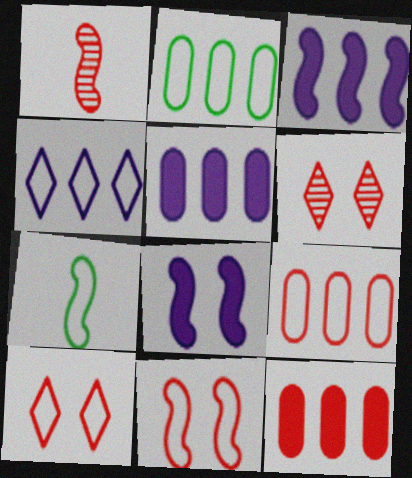[[1, 10, 12], 
[5, 6, 7]]